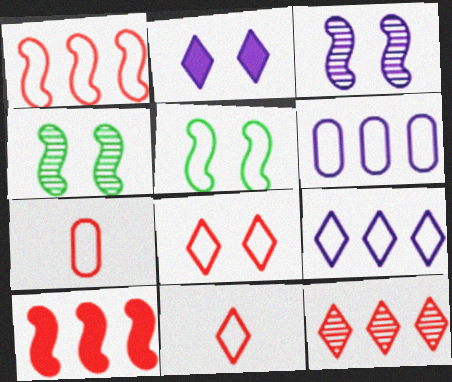[[1, 7, 8], 
[5, 6, 11], 
[5, 7, 9]]